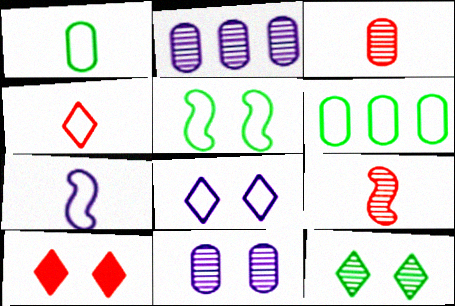[[1, 4, 7], 
[2, 9, 12], 
[5, 10, 11], 
[8, 10, 12]]